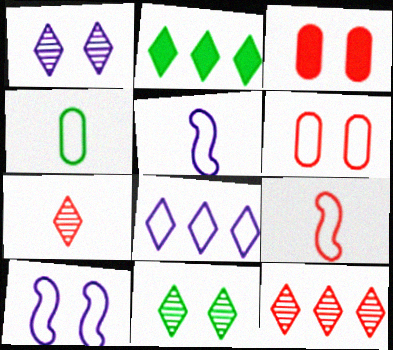[[2, 8, 12], 
[3, 9, 12], 
[3, 10, 11]]